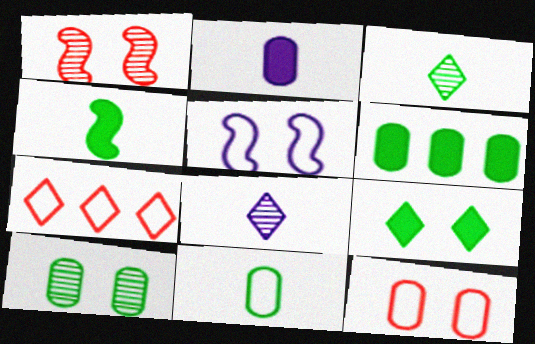[[3, 4, 11], 
[4, 6, 9], 
[5, 7, 11], 
[6, 10, 11], 
[7, 8, 9]]